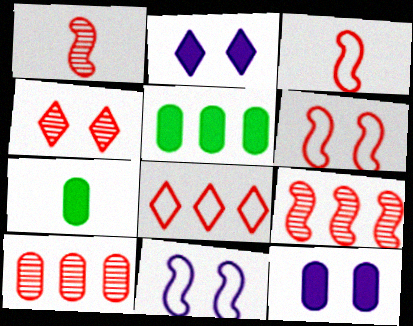[[1, 4, 10]]